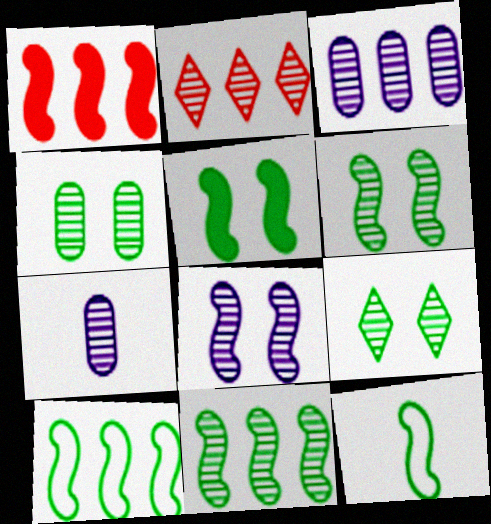[[1, 8, 12], 
[2, 3, 11], 
[2, 6, 7], 
[4, 6, 9], 
[5, 11, 12]]